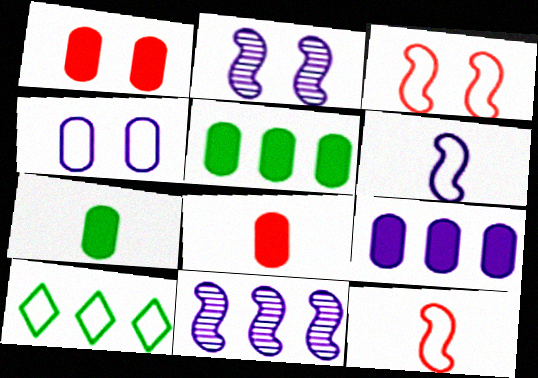[[1, 7, 9], 
[2, 8, 10], 
[4, 10, 12]]